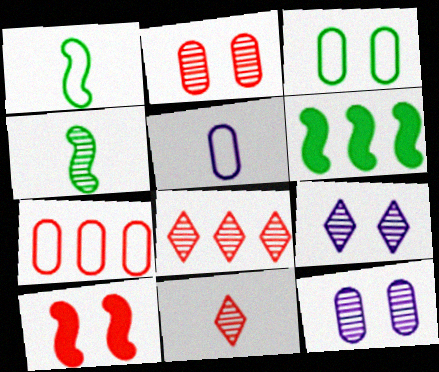[[3, 5, 7], 
[3, 9, 10], 
[4, 8, 12], 
[7, 10, 11]]